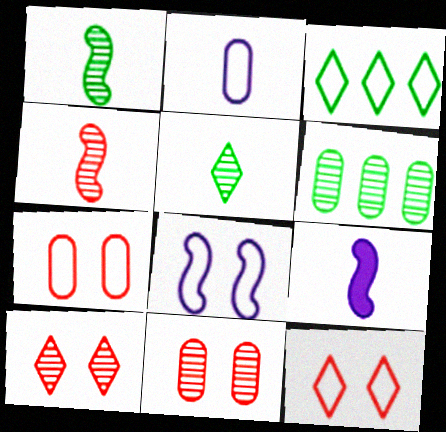[[3, 9, 11], 
[6, 9, 12]]